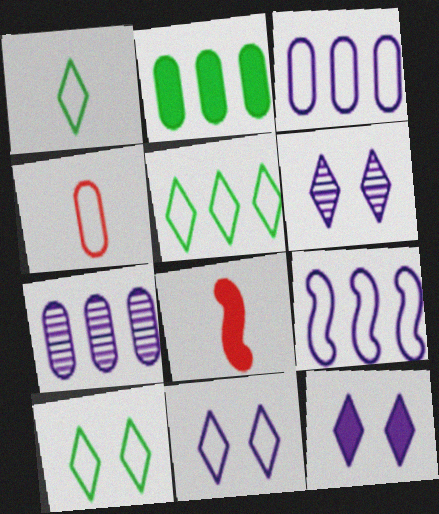[[1, 5, 10], 
[2, 8, 12], 
[4, 9, 10], 
[6, 11, 12], 
[7, 8, 10]]